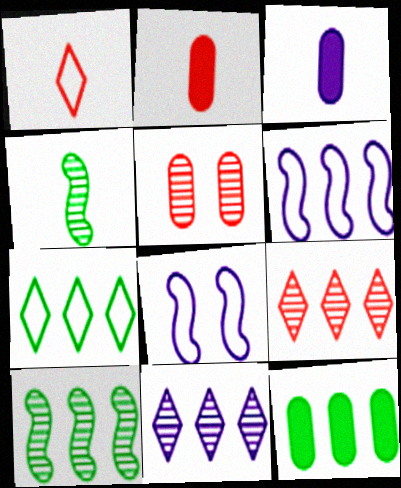[[1, 3, 4], 
[3, 8, 11], 
[4, 5, 11], 
[6, 9, 12], 
[7, 10, 12]]